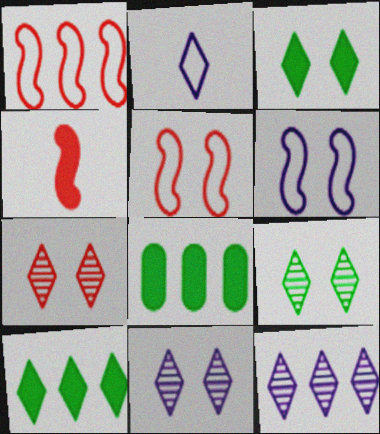[[1, 8, 12], 
[2, 7, 10], 
[7, 9, 11]]